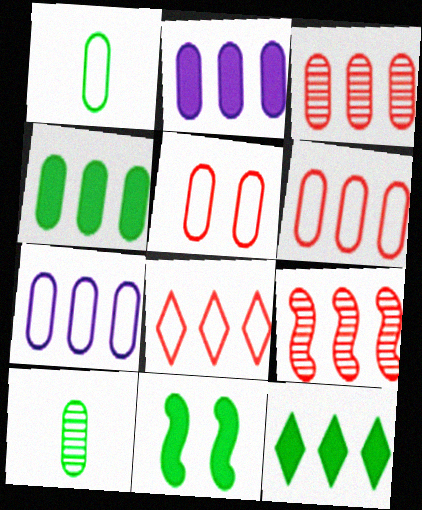[[1, 5, 7], 
[2, 5, 10], 
[3, 4, 7], 
[7, 9, 12]]